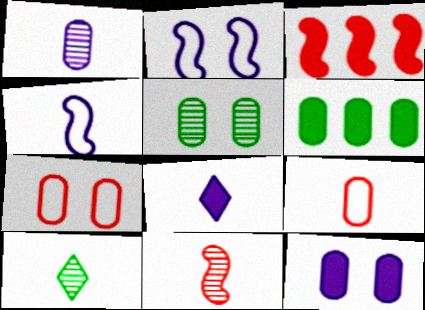[[1, 4, 8], 
[1, 6, 7], 
[1, 10, 11], 
[5, 7, 12]]